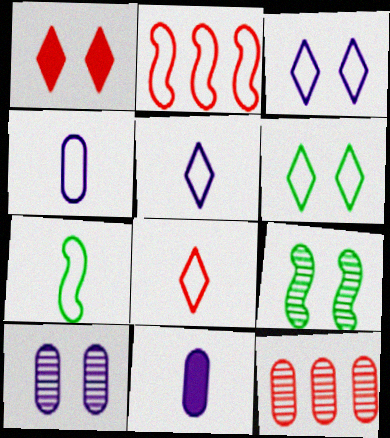[[2, 4, 6], 
[4, 7, 8]]